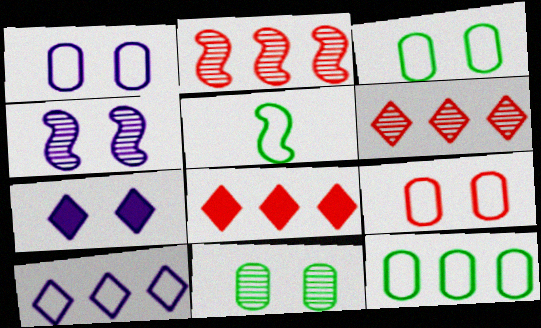[[1, 3, 9], 
[1, 4, 7], 
[5, 9, 10]]